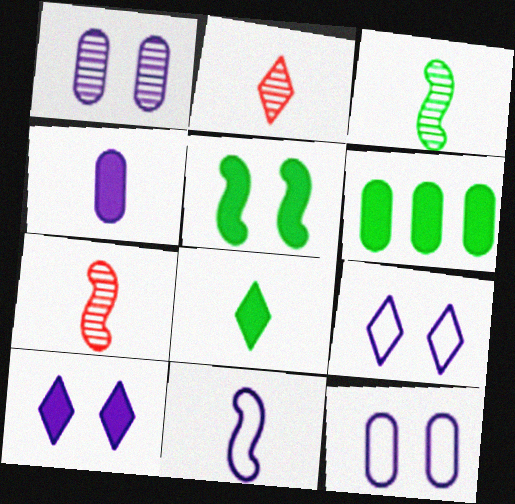[[5, 6, 8], 
[6, 7, 9]]